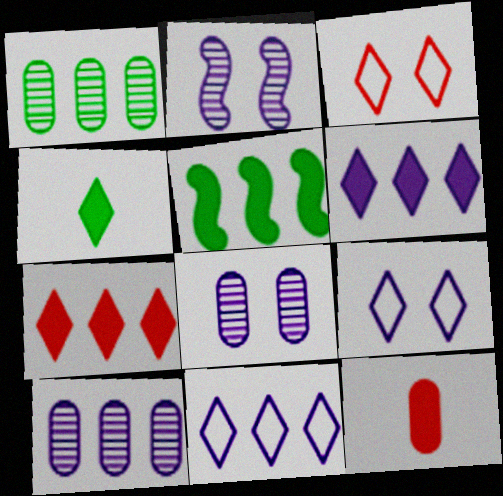[]